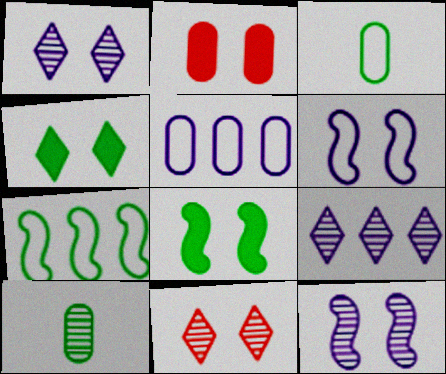[[2, 5, 10], 
[4, 7, 10]]